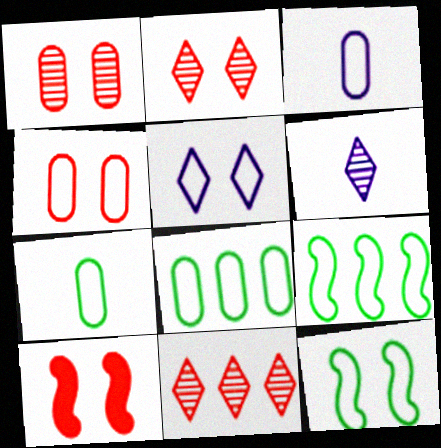[[2, 4, 10], 
[3, 4, 8], 
[4, 5, 12], 
[6, 8, 10]]